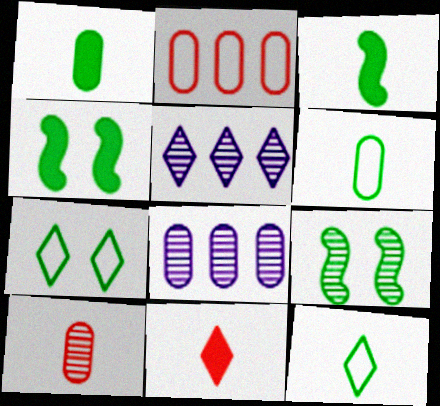[[5, 7, 11], 
[5, 9, 10]]